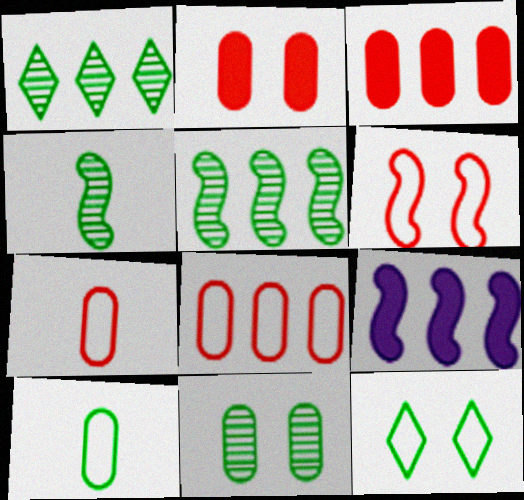[[1, 4, 11], 
[1, 8, 9], 
[4, 6, 9]]